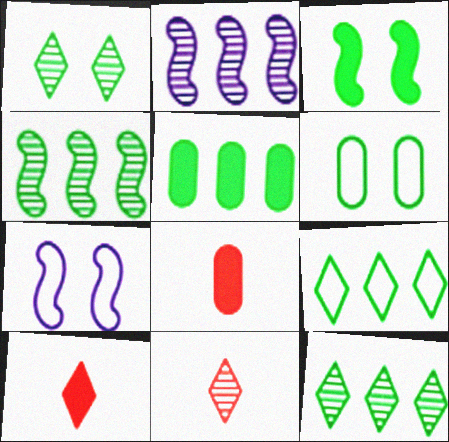[[1, 3, 6], 
[2, 6, 10], 
[4, 5, 9], 
[5, 7, 11], 
[7, 8, 12]]